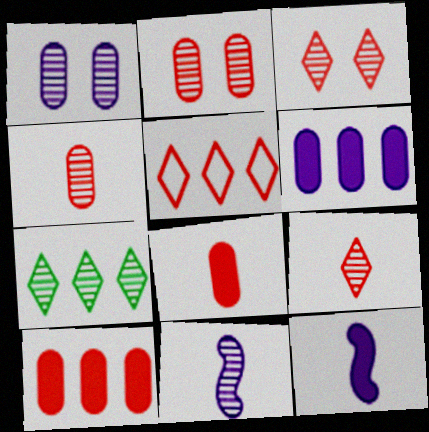[[2, 7, 11]]